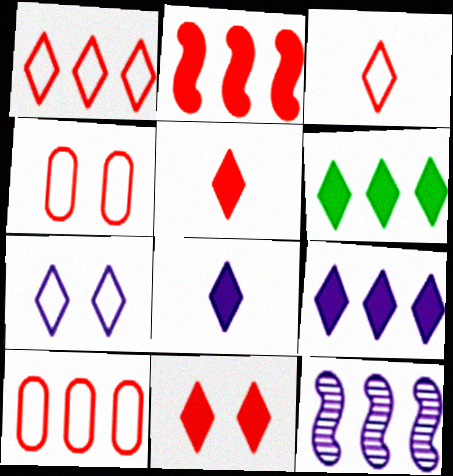[[6, 8, 11], 
[6, 10, 12]]